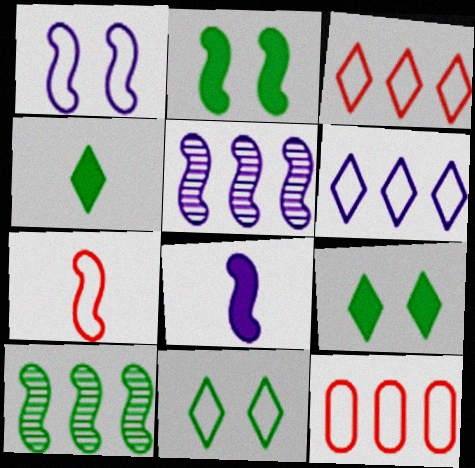[[1, 5, 8], 
[2, 5, 7]]